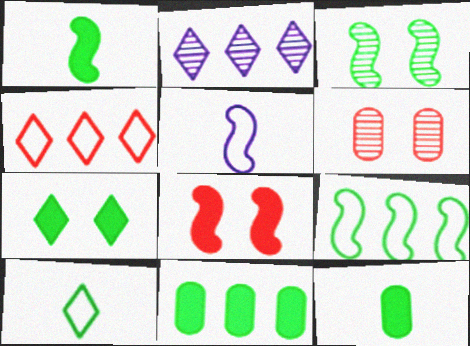[[1, 3, 9], 
[1, 7, 11], 
[3, 10, 11]]